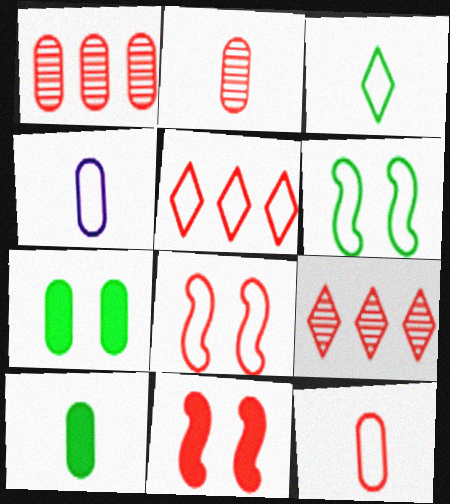[[1, 4, 7], 
[2, 4, 10], 
[2, 5, 11], 
[4, 5, 6], 
[5, 8, 12], 
[9, 11, 12]]